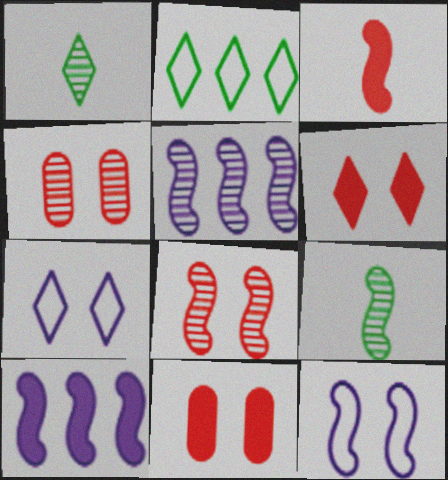[[1, 4, 5], 
[5, 8, 9]]